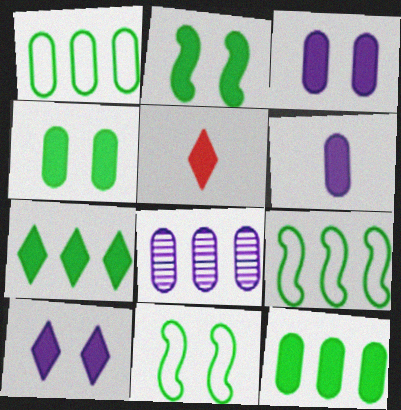[[5, 7, 10], 
[5, 8, 11]]